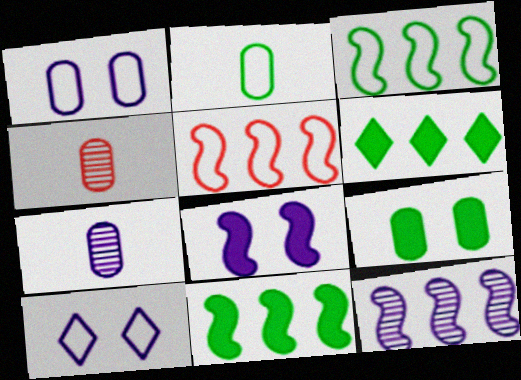[[2, 5, 10], 
[4, 10, 11], 
[5, 11, 12]]